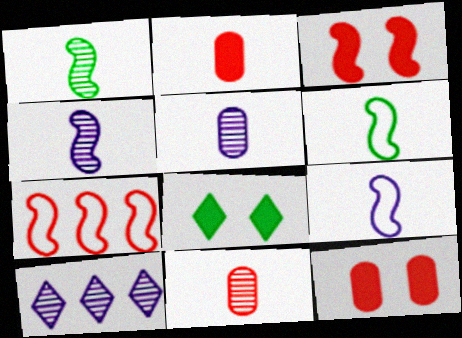[[5, 7, 8], 
[6, 10, 12]]